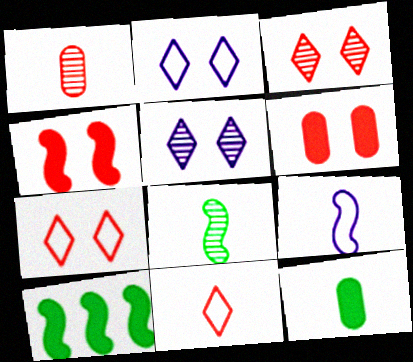[[1, 2, 10]]